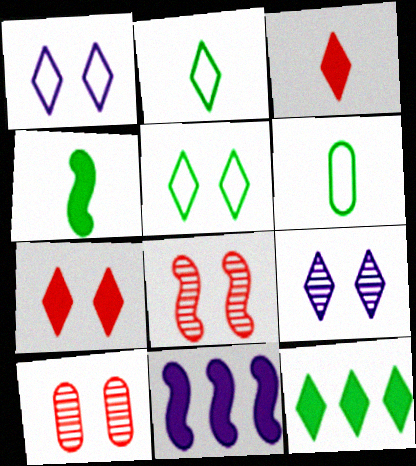[[2, 10, 11], 
[5, 7, 9]]